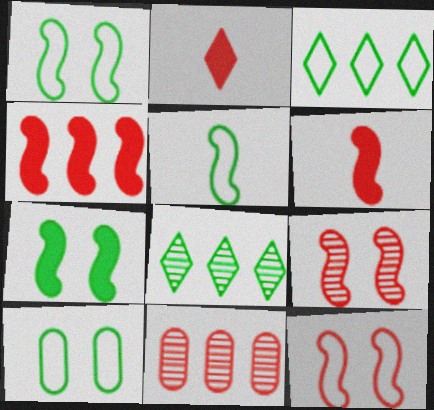[[2, 11, 12], 
[3, 5, 10]]